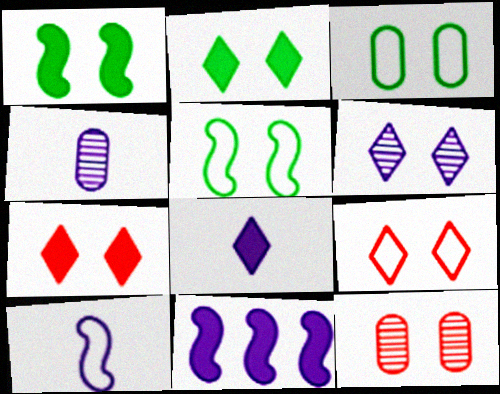[[2, 6, 9], 
[4, 8, 10]]